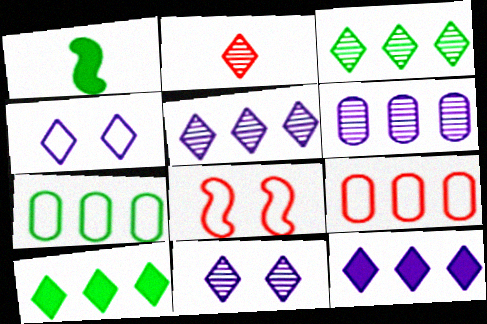[[1, 9, 11], 
[2, 3, 11], 
[2, 4, 10]]